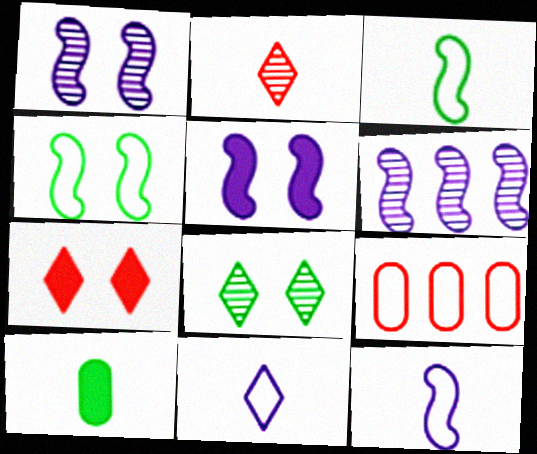[[2, 10, 12], 
[4, 9, 11], 
[5, 6, 12]]